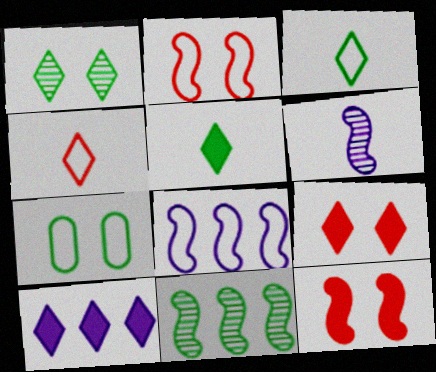[[1, 4, 10], 
[4, 7, 8], 
[5, 7, 11], 
[5, 9, 10]]